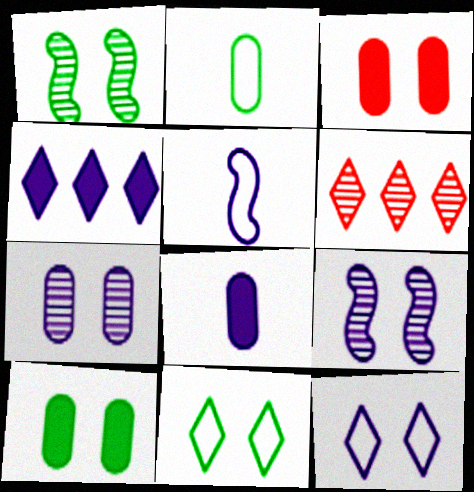[[1, 3, 12], 
[1, 10, 11], 
[3, 9, 11], 
[4, 5, 7], 
[5, 6, 10]]